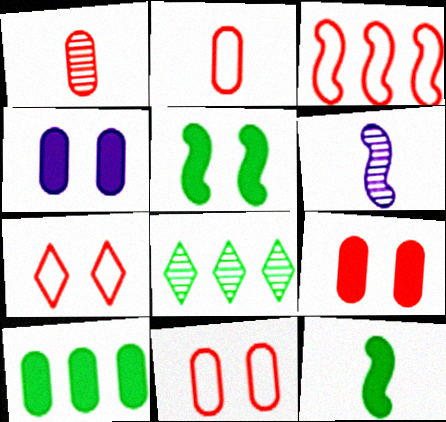[[2, 3, 7], 
[3, 5, 6], 
[6, 7, 10]]